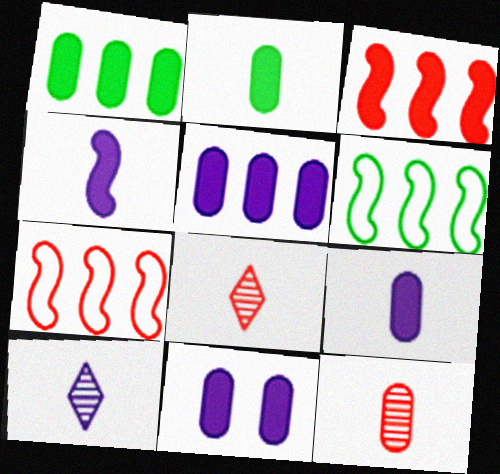[[5, 9, 11], 
[6, 8, 11]]